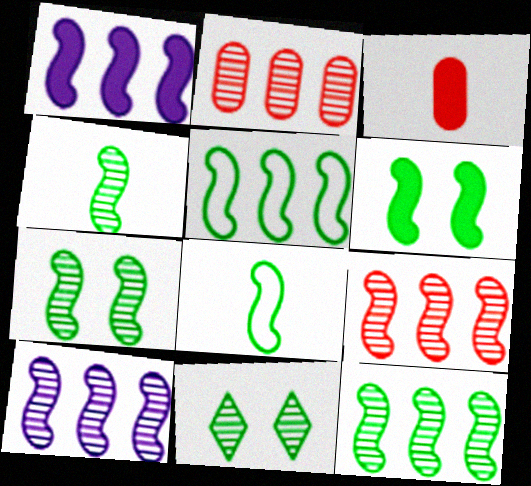[[1, 5, 9], 
[4, 5, 6], 
[4, 7, 12], 
[6, 8, 12], 
[9, 10, 12]]